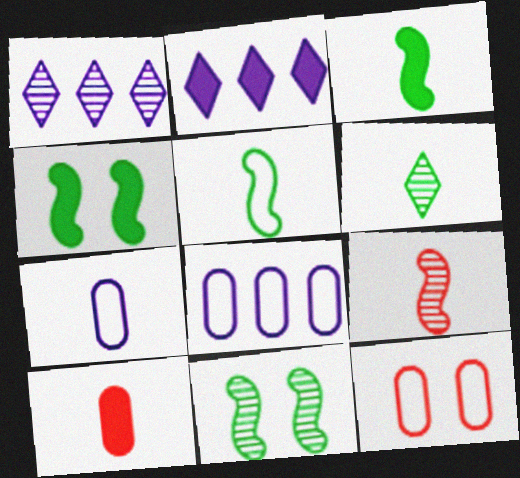[[1, 3, 12], 
[2, 4, 10]]